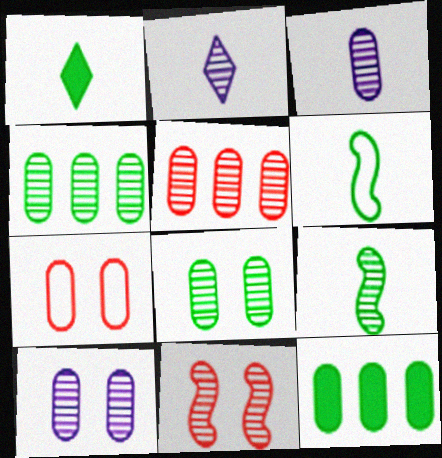[[2, 4, 11], 
[3, 5, 8], 
[3, 7, 12]]